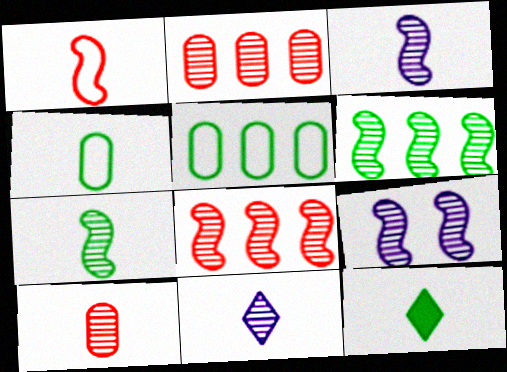[[4, 7, 12], 
[7, 8, 9], 
[7, 10, 11]]